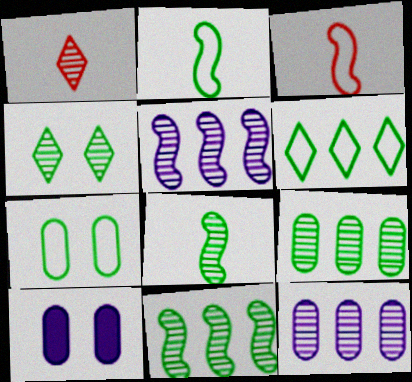[[2, 6, 7], 
[4, 8, 9]]